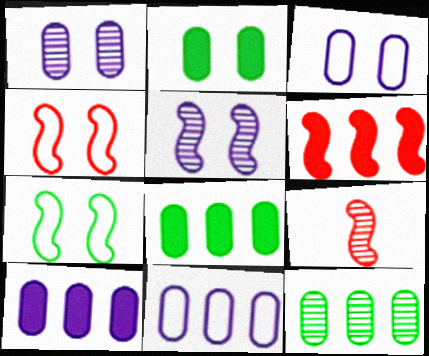[[4, 6, 9]]